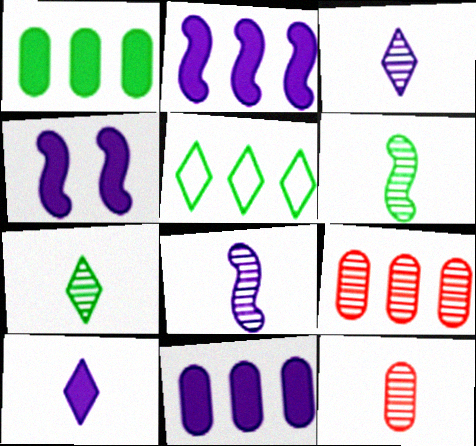[[2, 5, 9], 
[3, 6, 12], 
[4, 5, 12], 
[4, 10, 11], 
[7, 8, 12]]